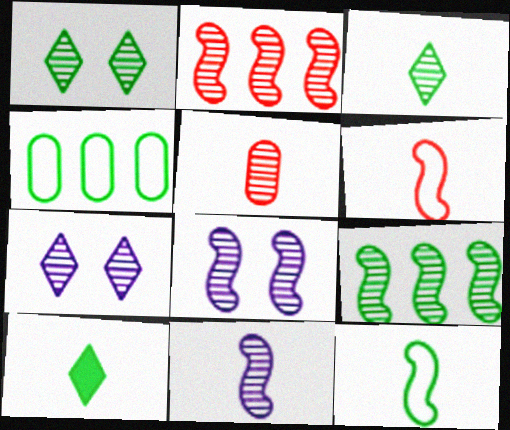[[3, 5, 11], 
[5, 7, 9]]